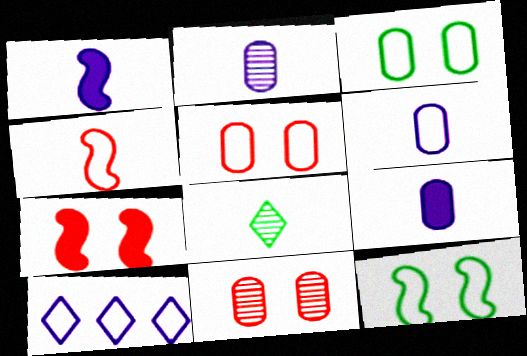[[2, 6, 9], 
[3, 4, 10], 
[4, 8, 9]]